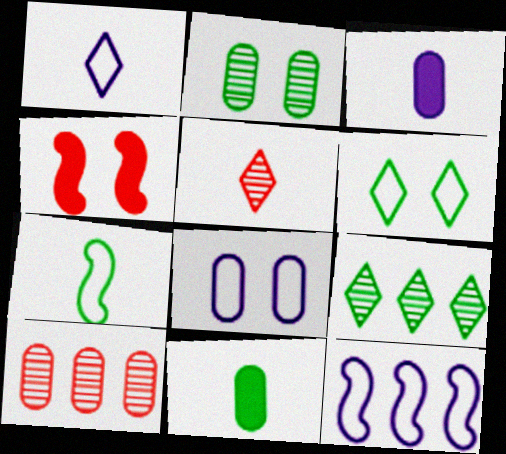[[1, 8, 12], 
[3, 5, 7], 
[8, 10, 11]]